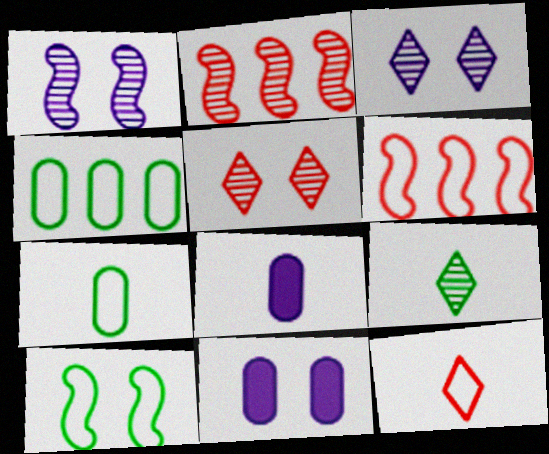[[5, 10, 11], 
[6, 9, 11]]